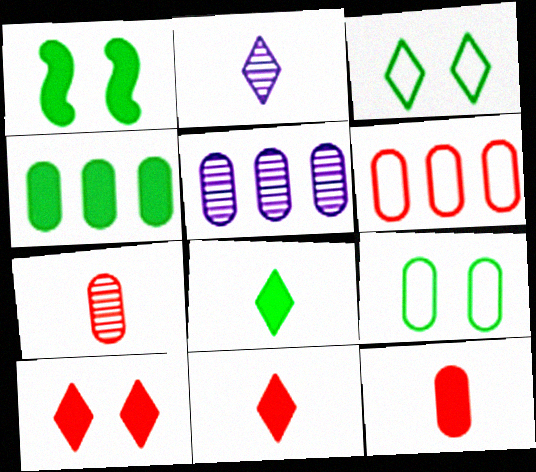[[1, 2, 6], 
[1, 4, 8], 
[4, 5, 6], 
[5, 9, 12]]